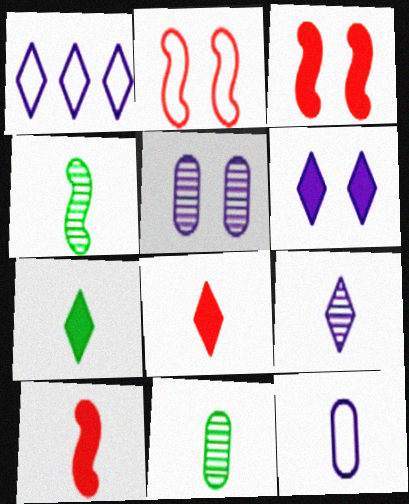[[1, 3, 11], 
[1, 6, 9], 
[4, 8, 12]]